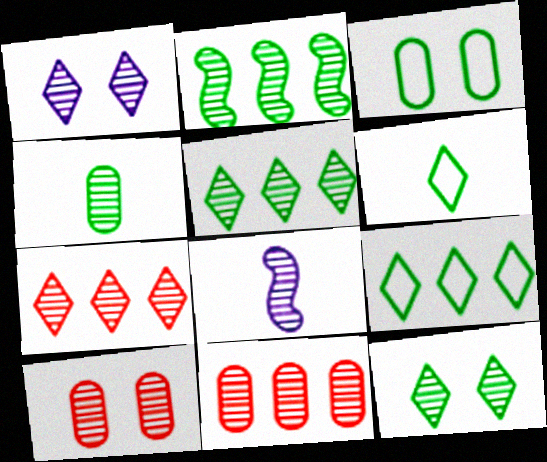[[2, 4, 12], 
[5, 8, 10], 
[8, 11, 12]]